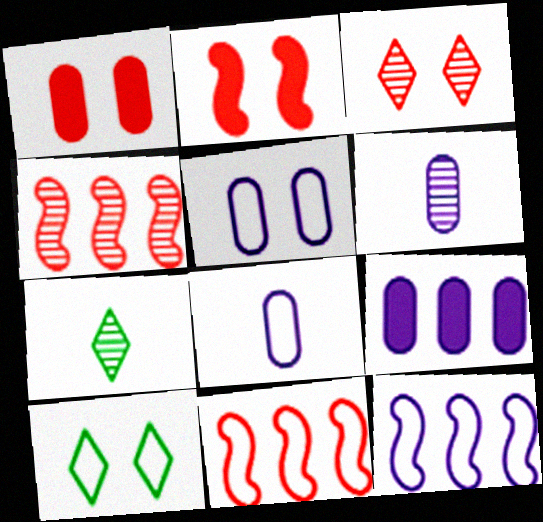[[1, 7, 12], 
[5, 6, 9], 
[8, 10, 11]]